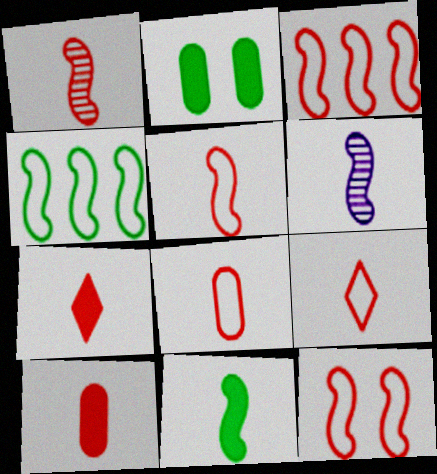[[1, 7, 8], 
[1, 9, 10], 
[3, 5, 12], 
[5, 6, 11], 
[5, 8, 9]]